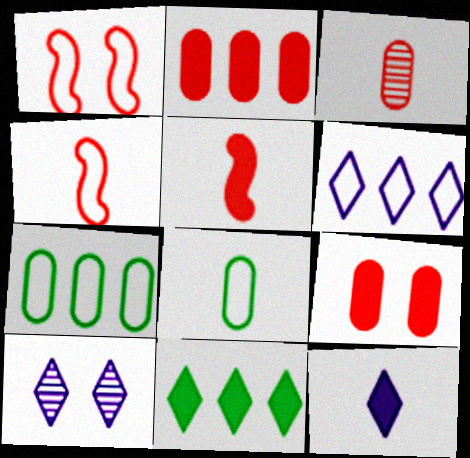[[1, 6, 8], 
[5, 7, 10], 
[6, 10, 12]]